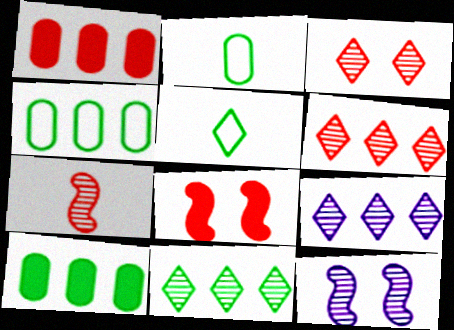[[1, 5, 12], 
[2, 8, 9], 
[6, 9, 11]]